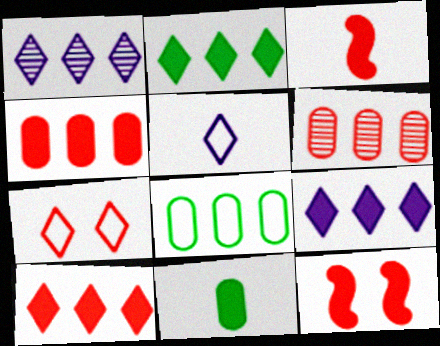[[2, 9, 10], 
[3, 6, 7], 
[9, 11, 12]]